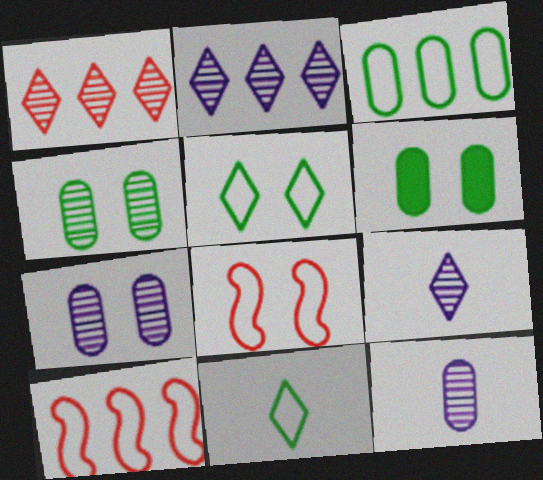[[6, 9, 10]]